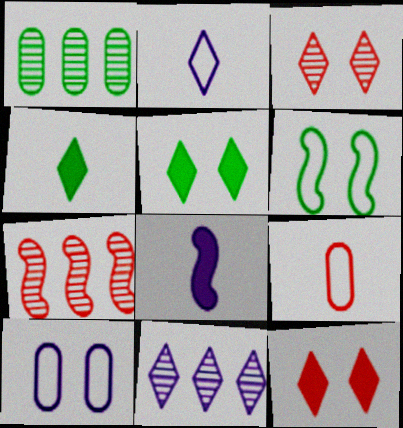[[1, 4, 6], 
[1, 7, 11], 
[4, 7, 10], 
[6, 7, 8], 
[7, 9, 12], 
[8, 10, 11]]